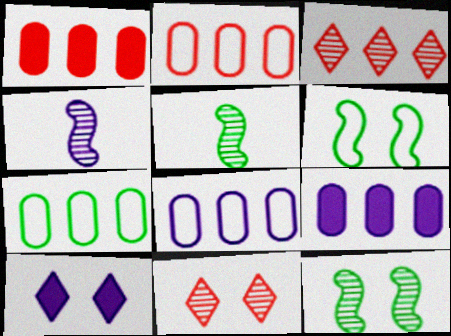[[2, 5, 10], 
[2, 7, 8], 
[4, 8, 10]]